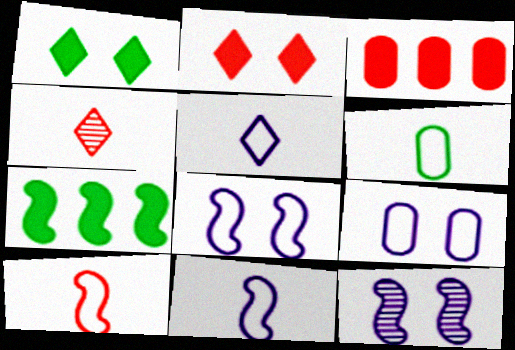[[4, 7, 9], 
[5, 6, 10], 
[7, 10, 12]]